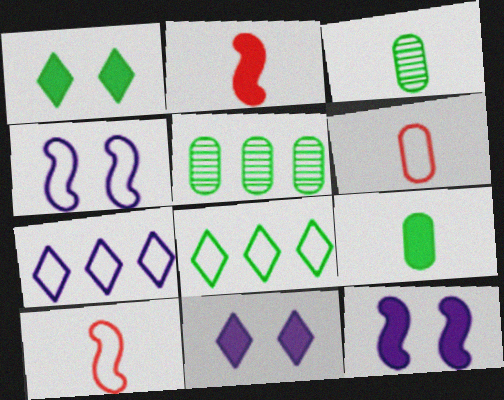[[4, 6, 8], 
[5, 10, 11]]